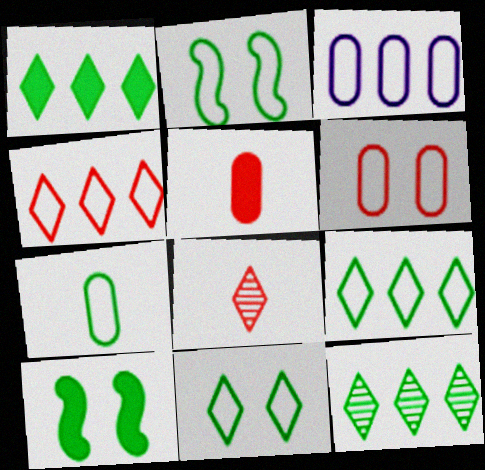[[1, 9, 12], 
[2, 7, 9], 
[3, 6, 7], 
[3, 8, 10], 
[7, 10, 12]]